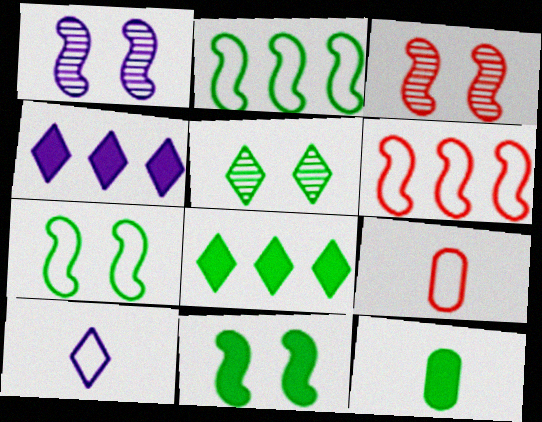[[1, 8, 9], 
[2, 5, 12], 
[8, 11, 12]]